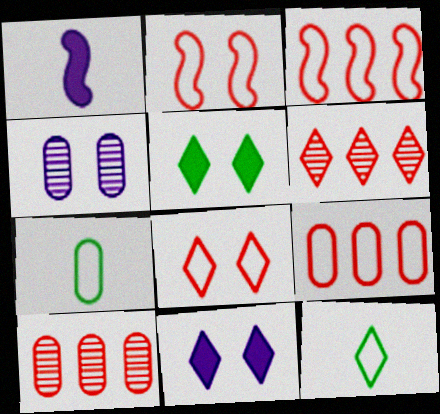[[2, 4, 5], 
[6, 11, 12]]